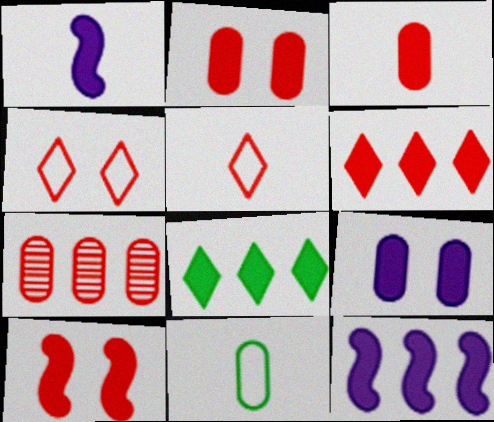[[1, 2, 8], 
[3, 6, 10], 
[5, 7, 10], 
[7, 9, 11]]